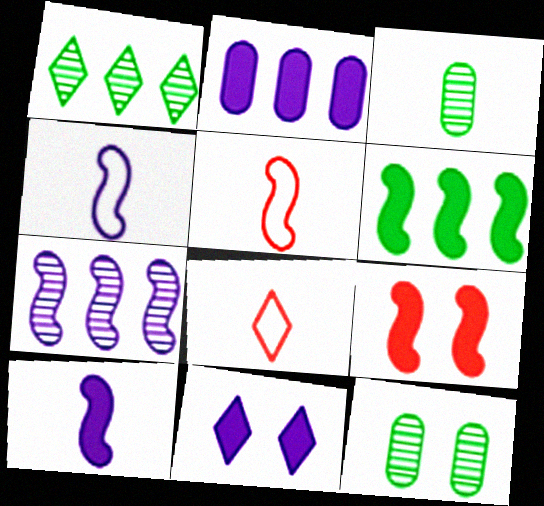[[1, 8, 11], 
[2, 10, 11], 
[3, 8, 10], 
[6, 9, 10]]